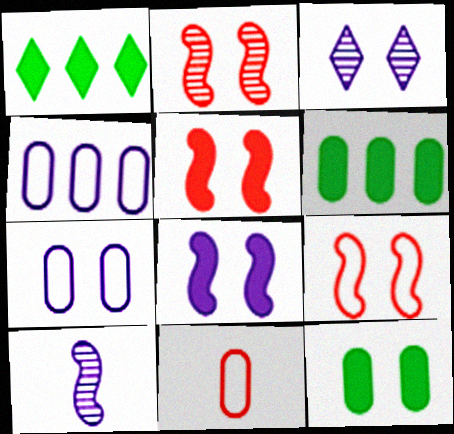[[2, 5, 9], 
[3, 7, 8], 
[3, 9, 12]]